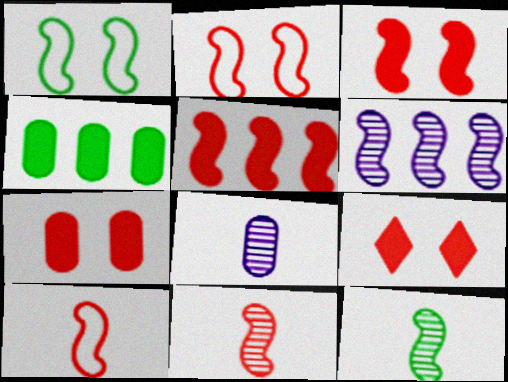[[2, 5, 11], 
[3, 7, 9]]